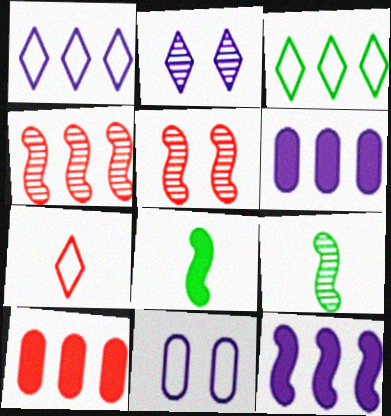[[3, 4, 6], 
[5, 7, 10]]